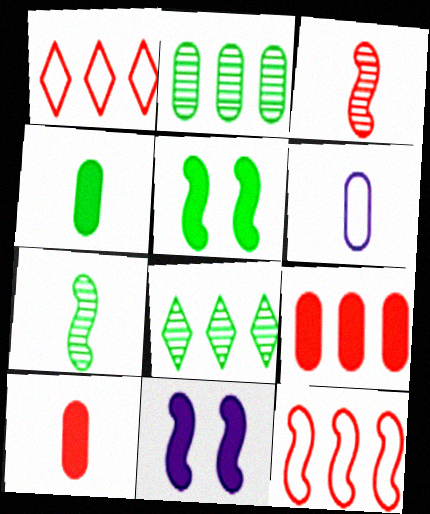[[7, 11, 12]]